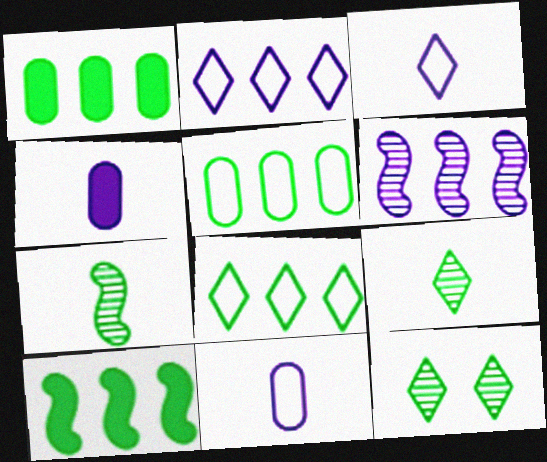[]